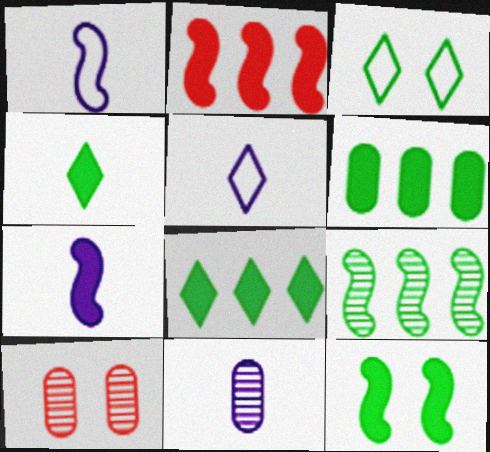[[1, 8, 10], 
[2, 3, 11], 
[2, 7, 12], 
[4, 6, 12], 
[5, 7, 11]]